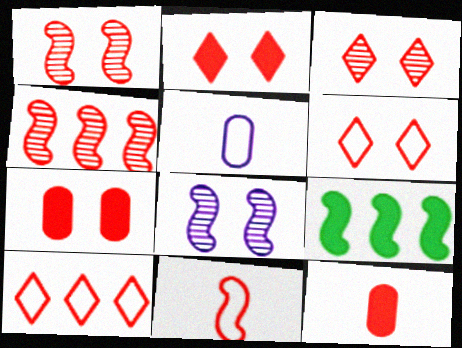[[1, 6, 7], 
[1, 10, 12], 
[2, 3, 6], 
[3, 5, 9], 
[4, 6, 12], 
[8, 9, 11]]